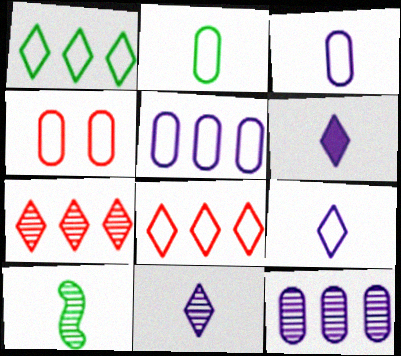[[2, 4, 5], 
[6, 9, 11]]